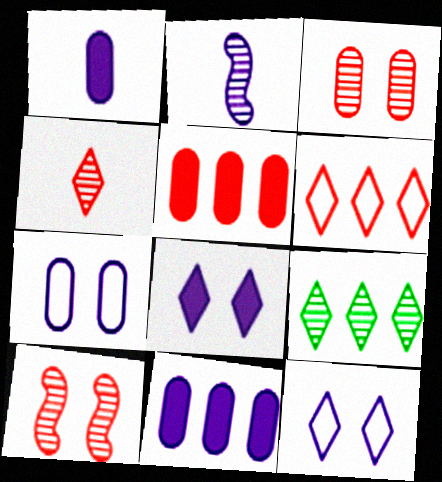[[2, 3, 9], 
[2, 11, 12]]